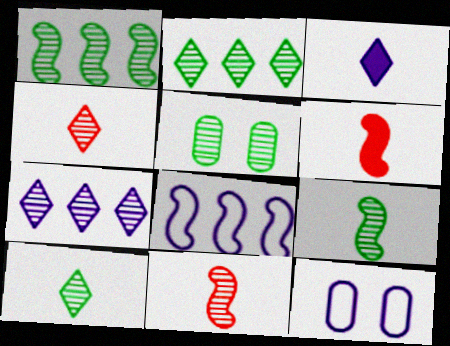[[1, 5, 10], 
[2, 5, 9], 
[2, 6, 12], 
[5, 7, 11]]